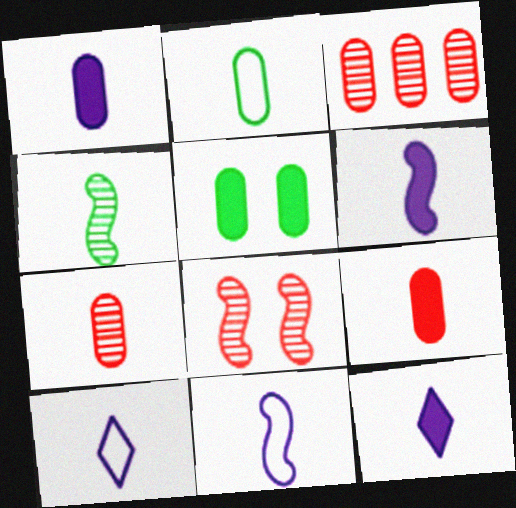[[1, 2, 7], 
[1, 6, 12], 
[4, 9, 10]]